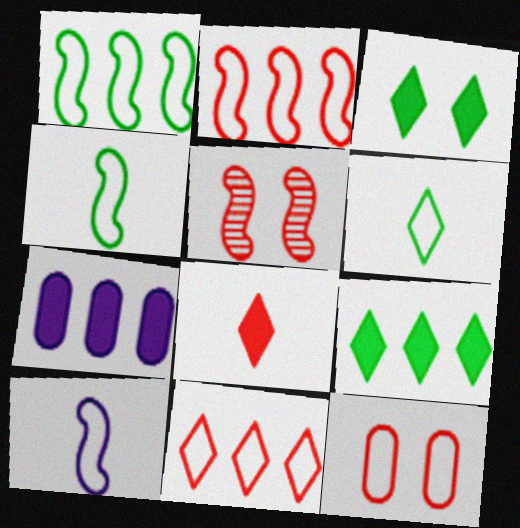[[5, 6, 7]]